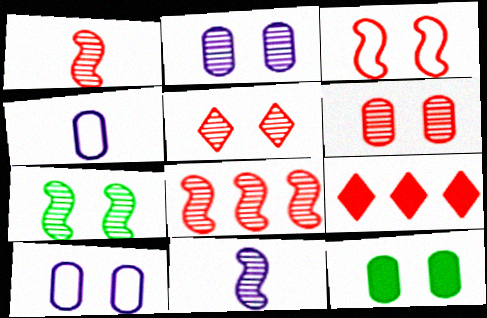[[2, 5, 7], 
[4, 7, 9], 
[6, 10, 12], 
[7, 8, 11]]